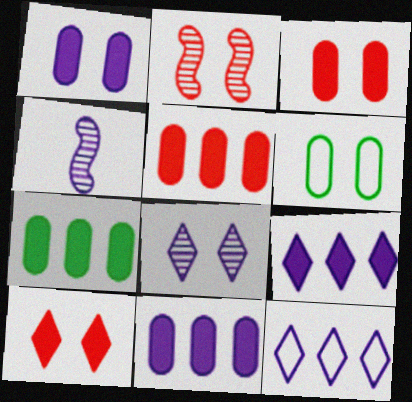[[1, 4, 12], 
[5, 7, 11]]